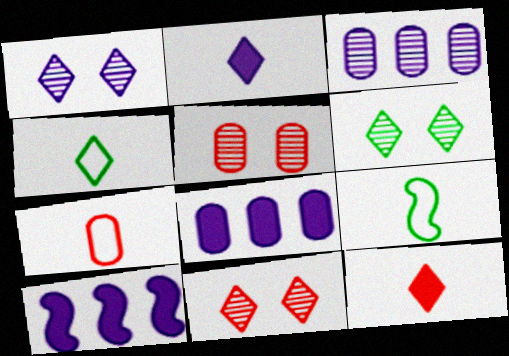[[1, 6, 11], 
[4, 5, 10], 
[6, 7, 10], 
[8, 9, 11]]